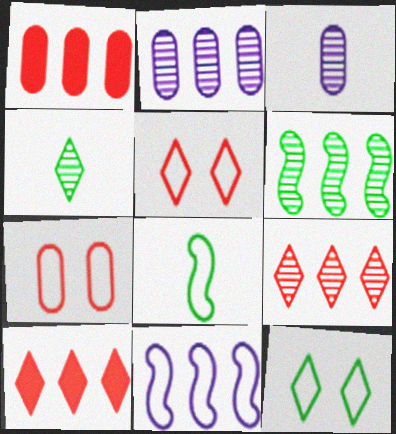[[2, 6, 9]]